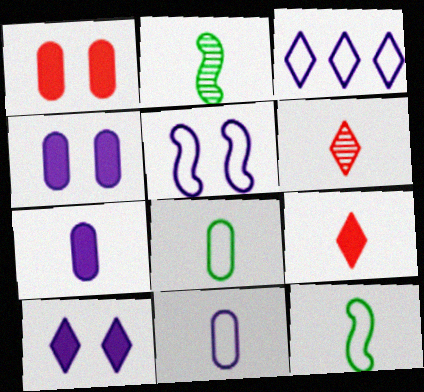[[1, 2, 3], 
[2, 9, 11], 
[3, 5, 11], 
[6, 7, 12]]